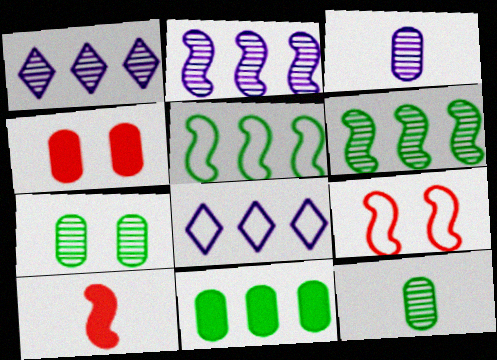[[7, 8, 10]]